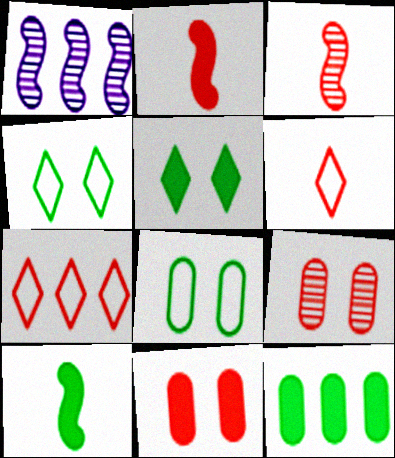[[1, 7, 12], 
[2, 7, 9], 
[3, 7, 11], 
[5, 10, 12]]